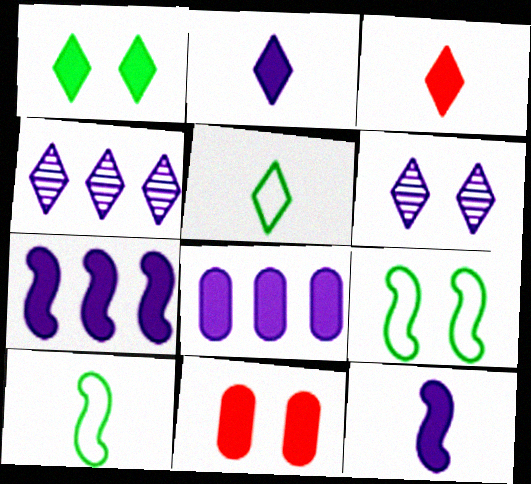[[4, 10, 11], 
[6, 9, 11]]